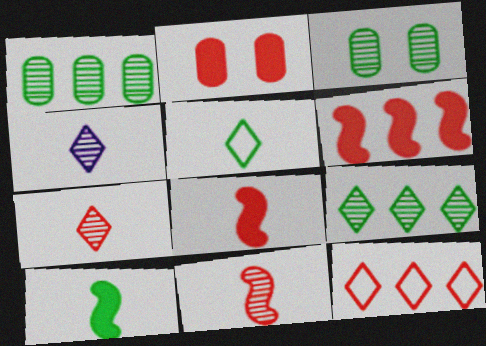[[2, 11, 12]]